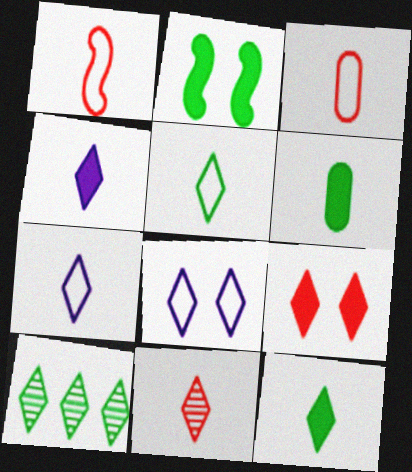[[4, 5, 11], 
[7, 9, 10], 
[7, 11, 12]]